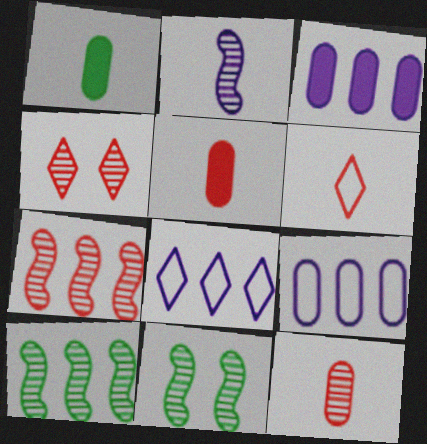[[1, 2, 6], 
[2, 7, 11], 
[3, 6, 11], 
[4, 7, 12], 
[5, 8, 11]]